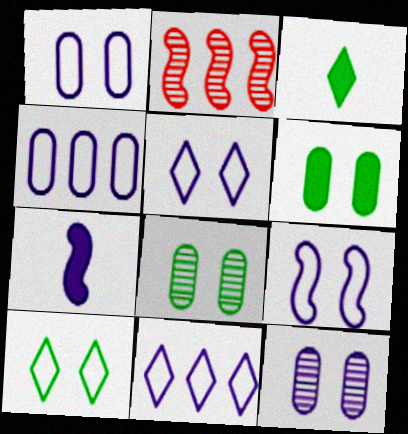[[1, 2, 3], 
[1, 5, 9], 
[7, 11, 12]]